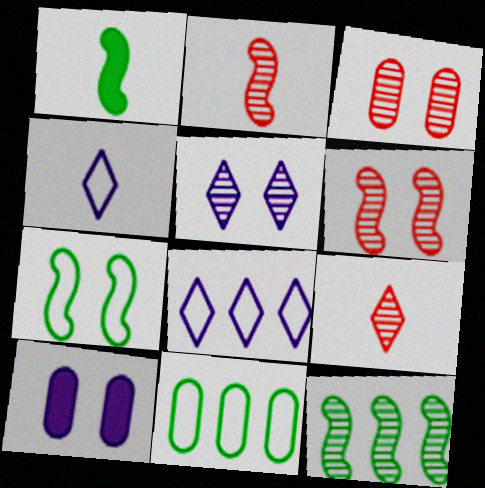[[1, 3, 8], 
[1, 7, 12]]